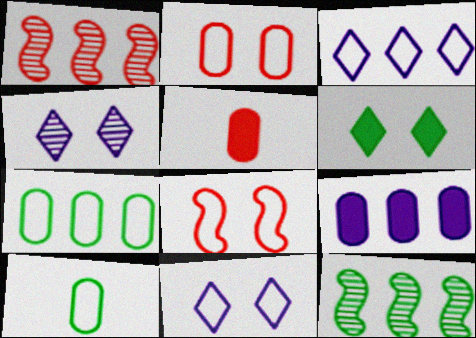[[3, 8, 10], 
[5, 11, 12], 
[6, 10, 12]]